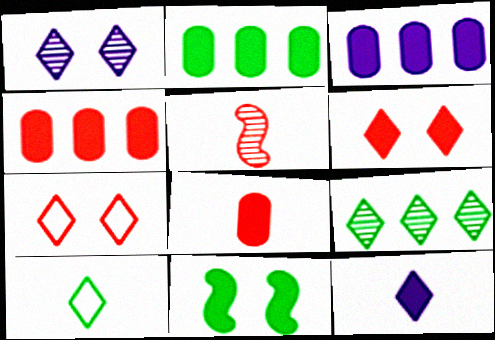[[2, 3, 4], 
[4, 5, 7], 
[4, 11, 12], 
[7, 9, 12]]